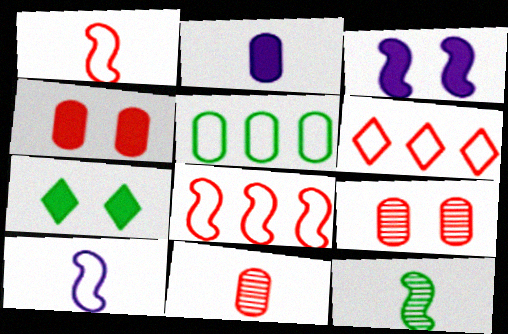[[2, 5, 9], 
[3, 4, 7], 
[3, 8, 12], 
[5, 7, 12]]